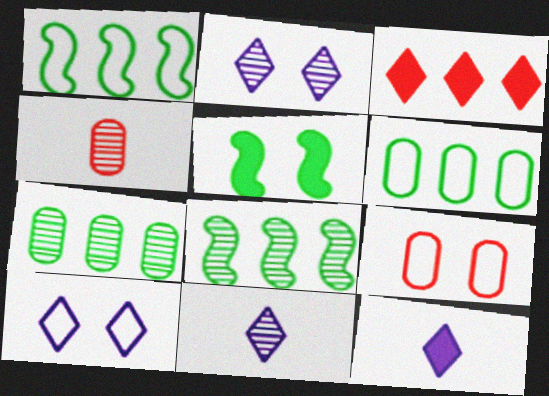[[2, 4, 8], 
[2, 5, 9], 
[8, 9, 12]]